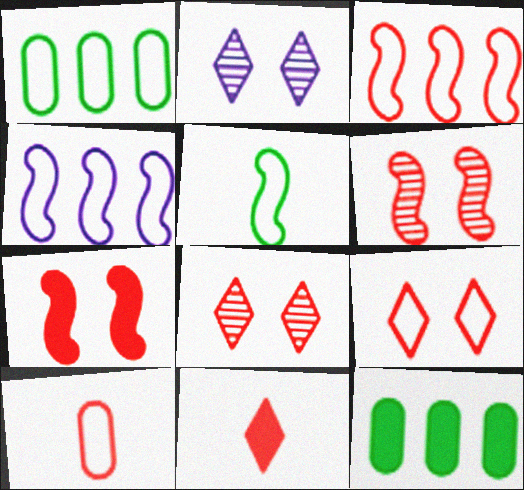[[3, 9, 10]]